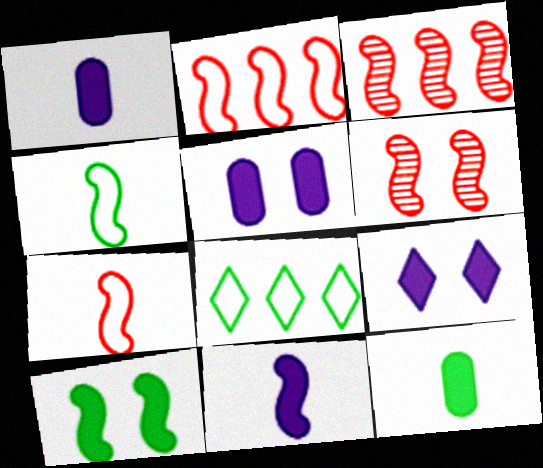[[1, 6, 8]]